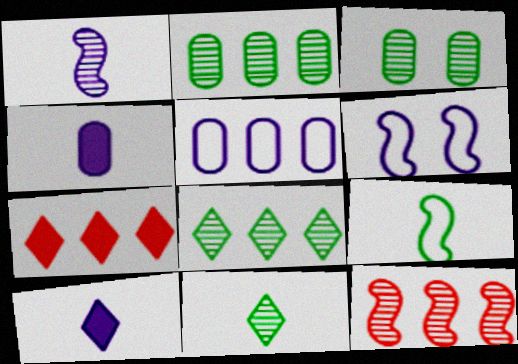[]